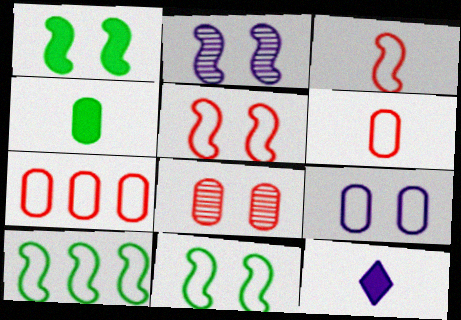[[1, 2, 5], 
[8, 10, 12]]